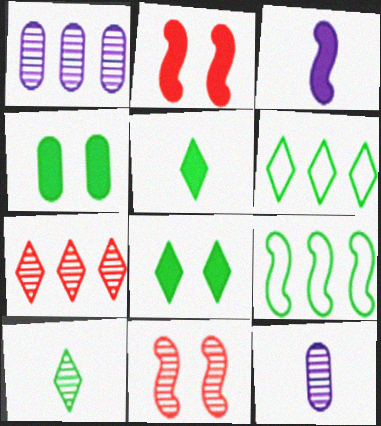[[1, 10, 11], 
[2, 6, 12], 
[3, 9, 11], 
[4, 9, 10], 
[6, 8, 10]]